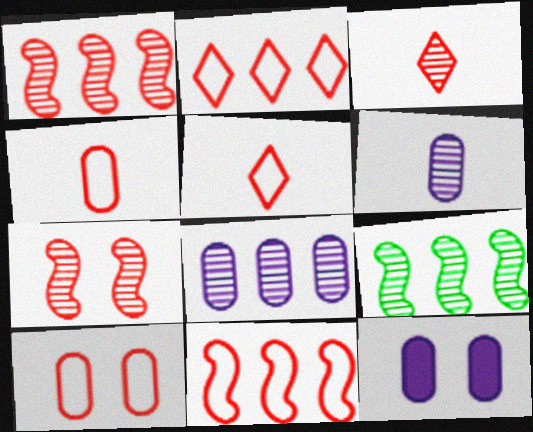[[5, 9, 12], 
[5, 10, 11]]